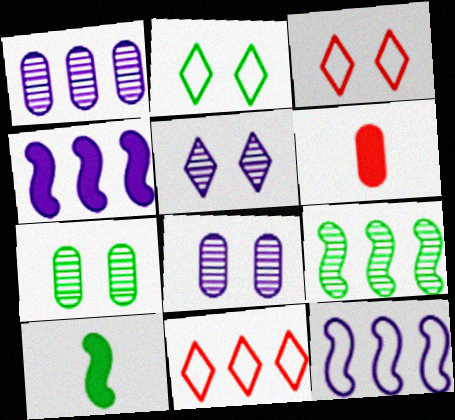[[1, 3, 10], 
[8, 10, 11]]